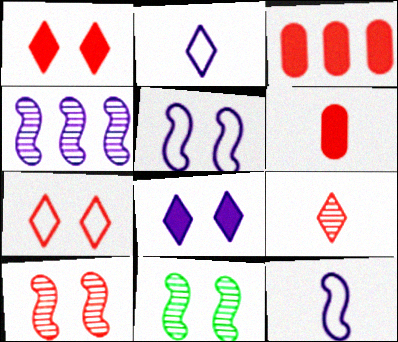[[2, 3, 11]]